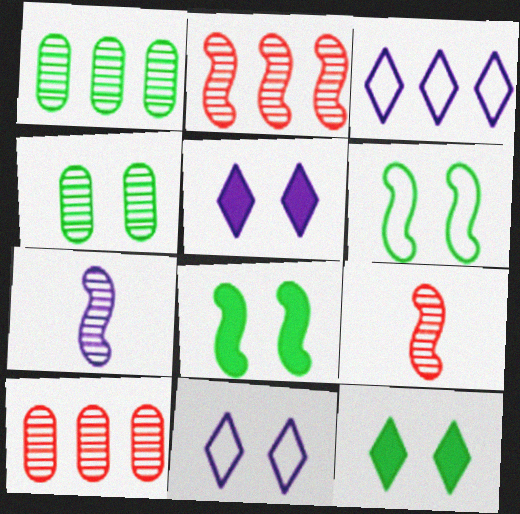[[4, 6, 12]]